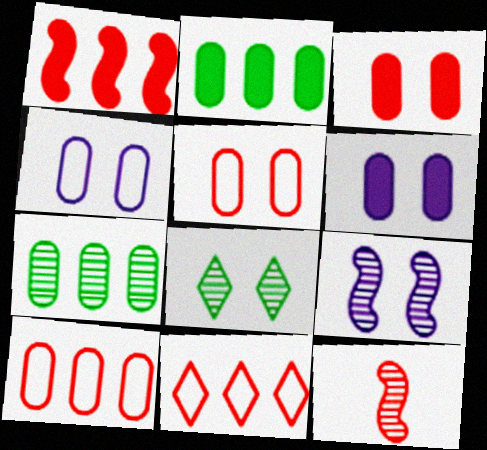[[3, 11, 12]]